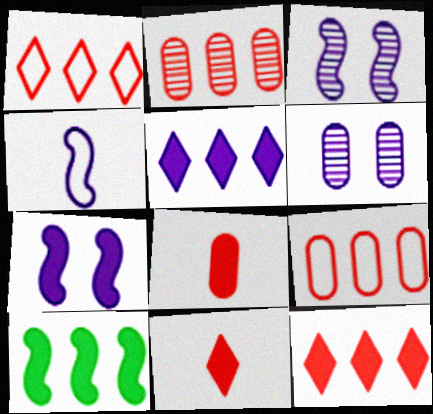[[4, 5, 6]]